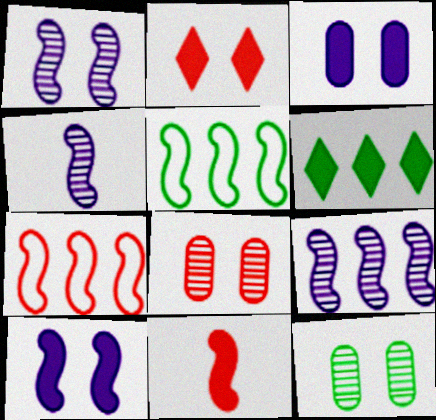[[1, 4, 9], 
[1, 5, 11], 
[3, 6, 11]]